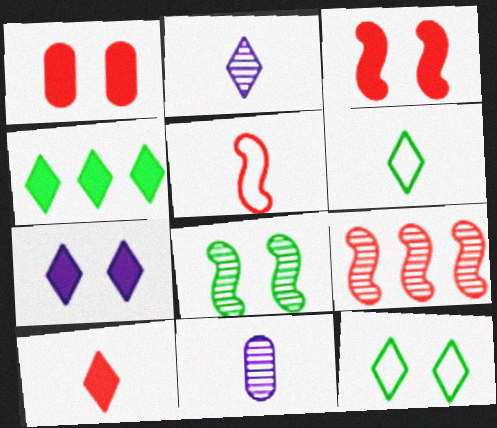[[2, 6, 10], 
[3, 5, 9], 
[4, 7, 10]]